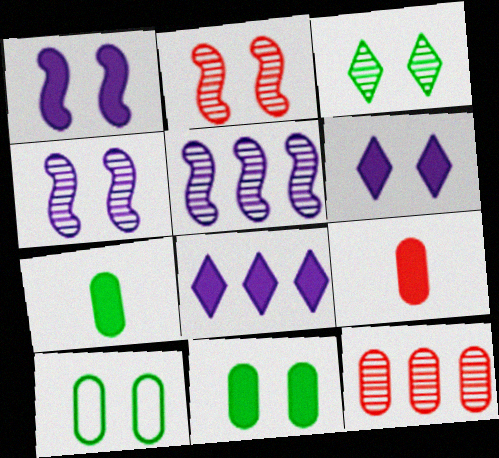[[2, 6, 10]]